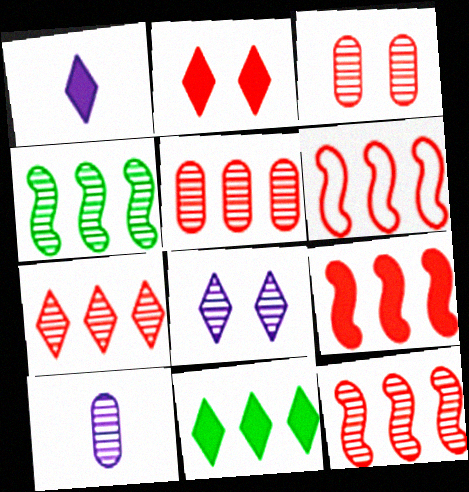[[1, 2, 11], 
[5, 7, 12], 
[6, 9, 12]]